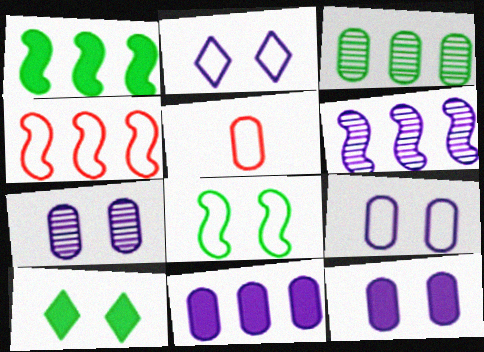[[1, 4, 6], 
[3, 5, 12], 
[5, 6, 10], 
[7, 9, 12]]